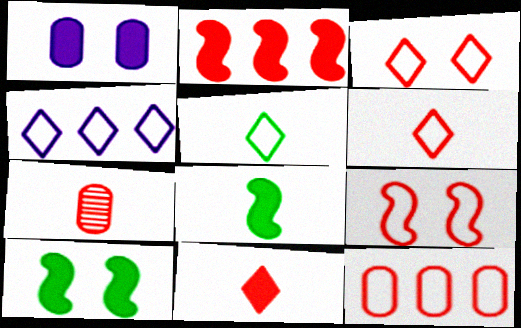[[2, 3, 7], 
[3, 4, 5], 
[4, 7, 10], 
[6, 9, 12]]